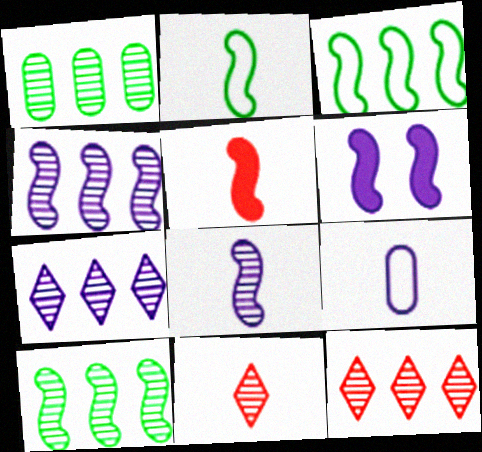[[1, 4, 12], 
[2, 5, 8], 
[6, 7, 9]]